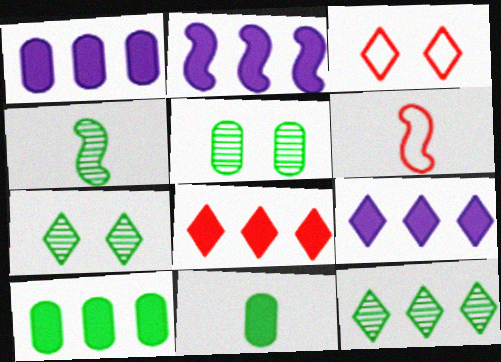[[1, 2, 9], 
[1, 3, 4], 
[1, 6, 7], 
[2, 8, 10], 
[4, 5, 12], 
[5, 6, 9]]